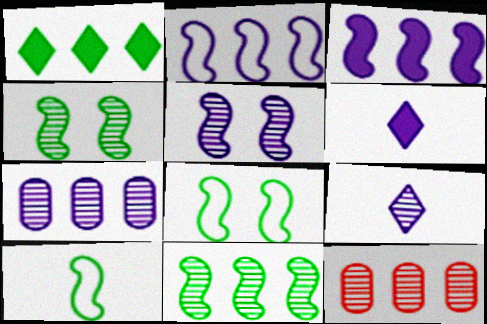[[1, 2, 12], 
[4, 9, 12], 
[5, 7, 9], 
[6, 8, 12]]